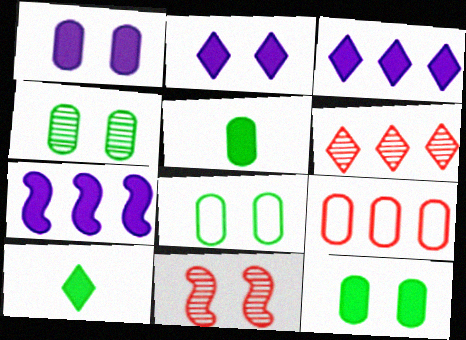[[2, 8, 11], 
[4, 8, 12]]